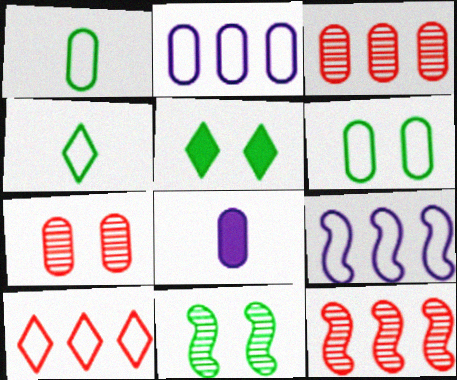[[3, 6, 8], 
[5, 6, 11], 
[8, 10, 11]]